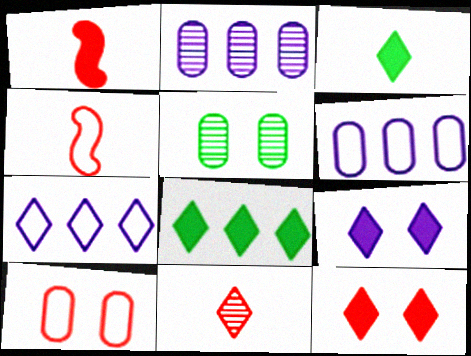[[1, 5, 7]]